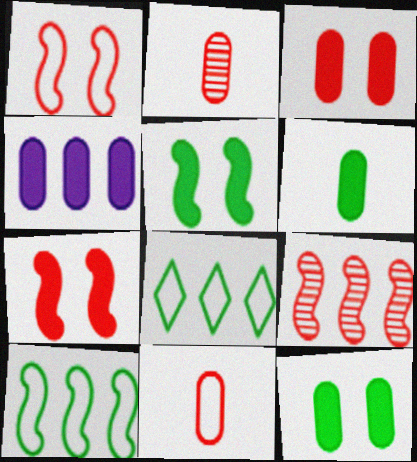[[3, 4, 6], 
[4, 8, 9]]